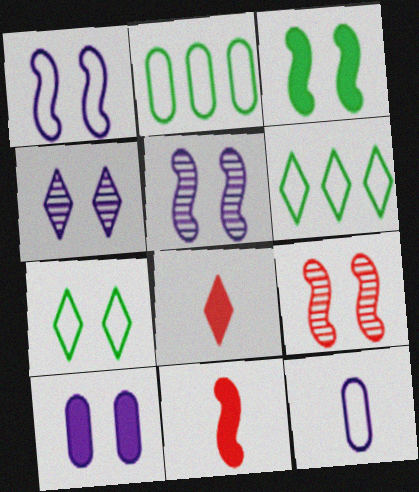[[1, 3, 9], 
[1, 4, 10], 
[2, 4, 11], 
[2, 5, 8], 
[4, 6, 8], 
[7, 9, 10]]